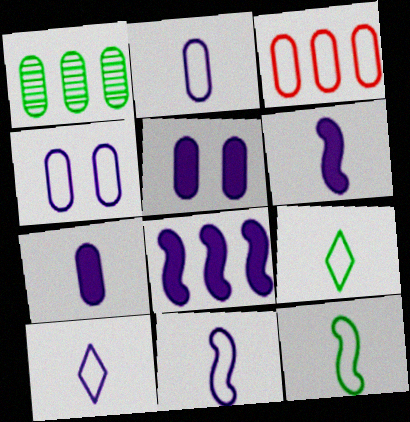[[2, 10, 11]]